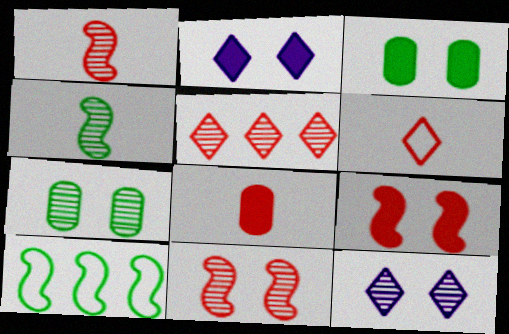[[1, 6, 8], 
[2, 3, 9], 
[7, 11, 12], 
[8, 10, 12]]